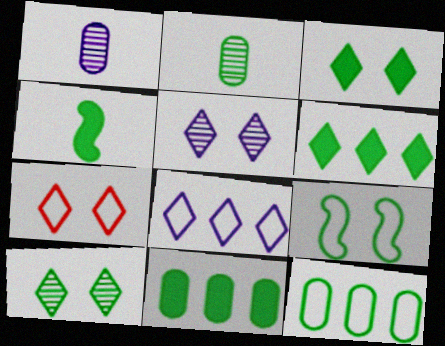[[2, 6, 9], 
[3, 4, 11], 
[3, 5, 7], 
[4, 10, 12]]